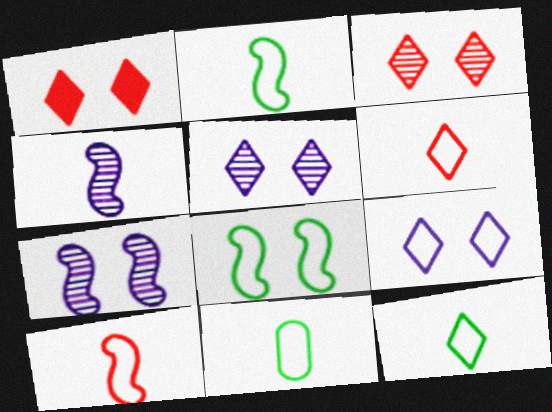[[2, 11, 12]]